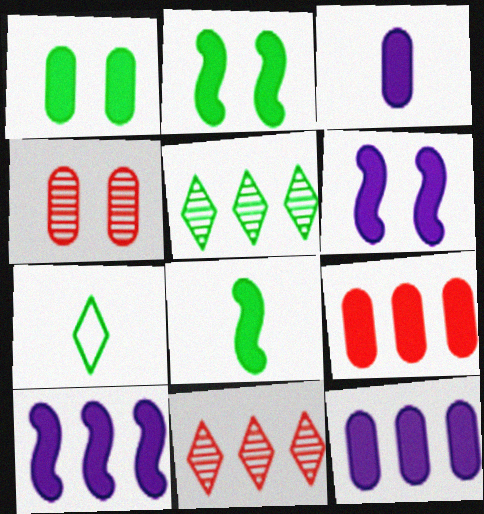[[1, 3, 9], 
[4, 7, 10]]